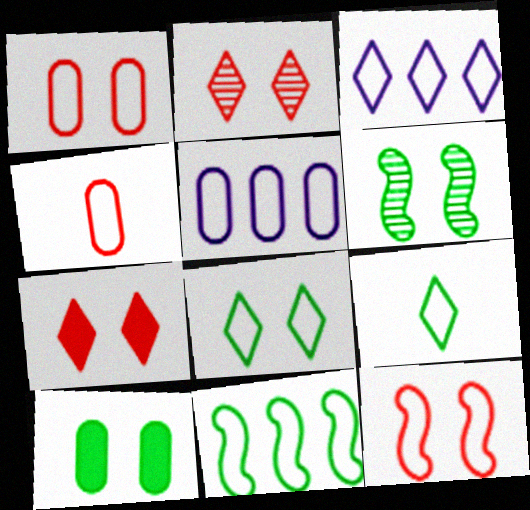[[5, 9, 12], 
[6, 8, 10]]